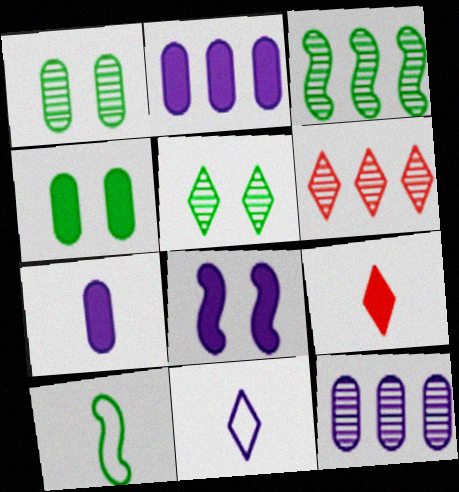[[3, 6, 12], 
[8, 11, 12]]